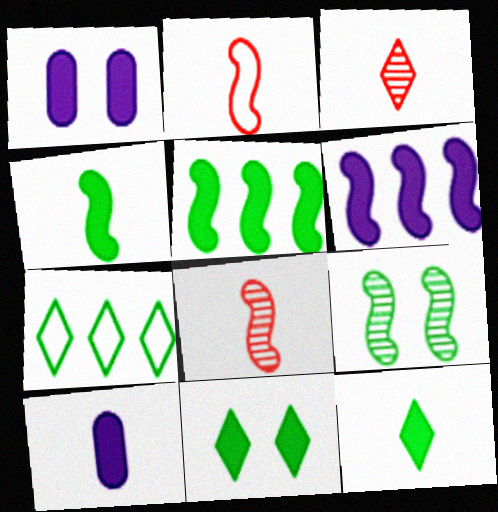[[1, 7, 8], 
[2, 6, 9]]